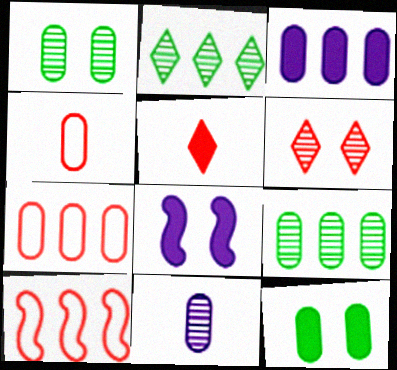[[1, 3, 4], 
[2, 3, 10], 
[2, 4, 8], 
[3, 7, 9], 
[7, 11, 12]]